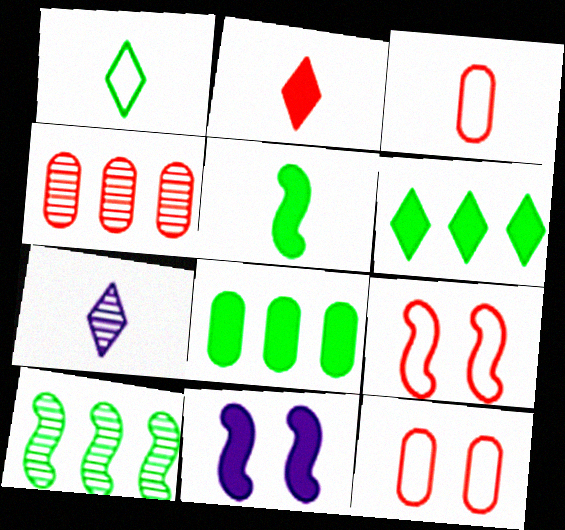[[1, 2, 7], 
[1, 4, 11], 
[2, 4, 9], 
[2, 8, 11], 
[3, 5, 7], 
[7, 8, 9]]